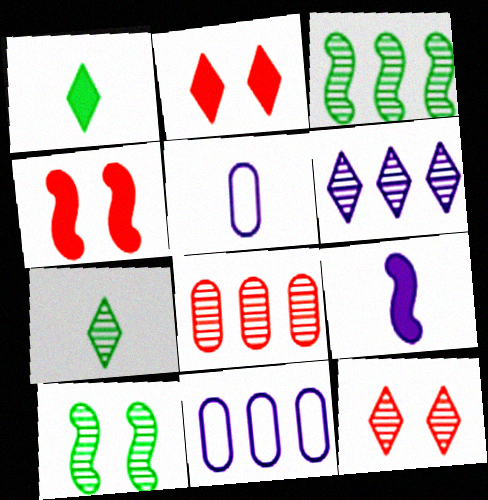[[2, 3, 5], 
[3, 6, 8], 
[4, 7, 11], 
[6, 7, 12]]